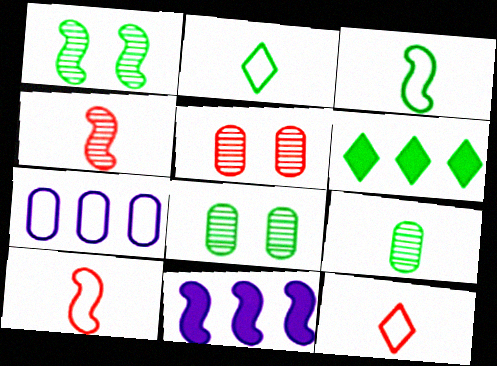[[1, 10, 11], 
[2, 5, 11], 
[3, 6, 8], 
[8, 11, 12]]